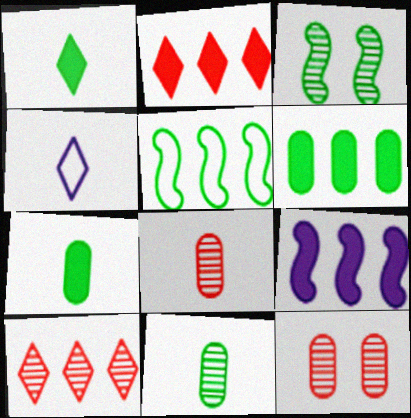[[2, 6, 9]]